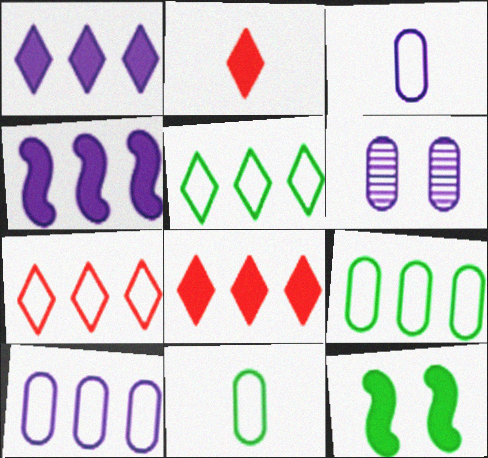[]